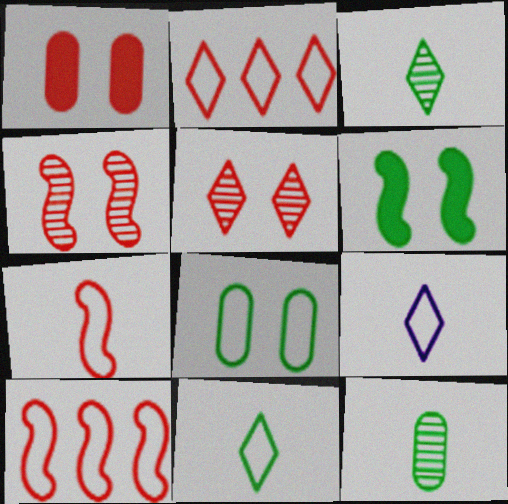[[8, 9, 10]]